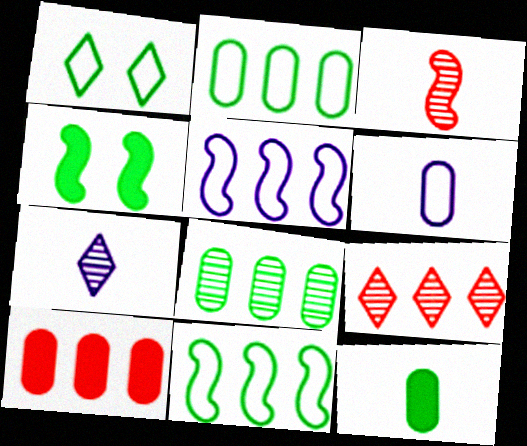[[3, 4, 5], 
[4, 6, 9]]